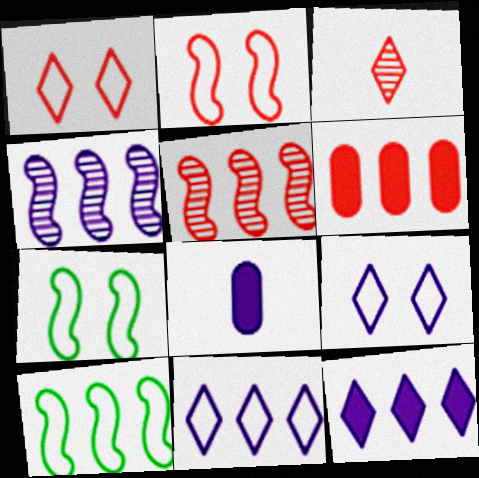[[2, 3, 6], 
[4, 8, 9]]